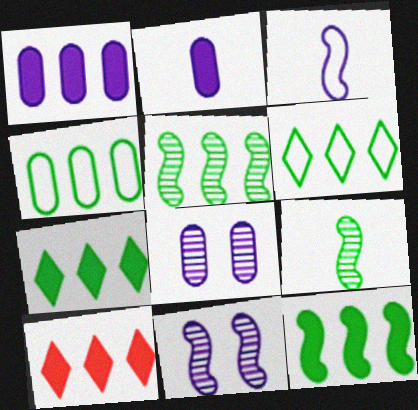[[1, 10, 12], 
[4, 5, 7]]